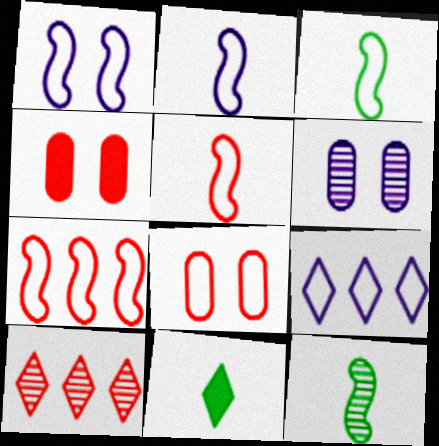[[1, 3, 7], 
[2, 3, 5], 
[3, 8, 9], 
[4, 5, 10], 
[4, 9, 12], 
[6, 7, 11], 
[6, 10, 12]]